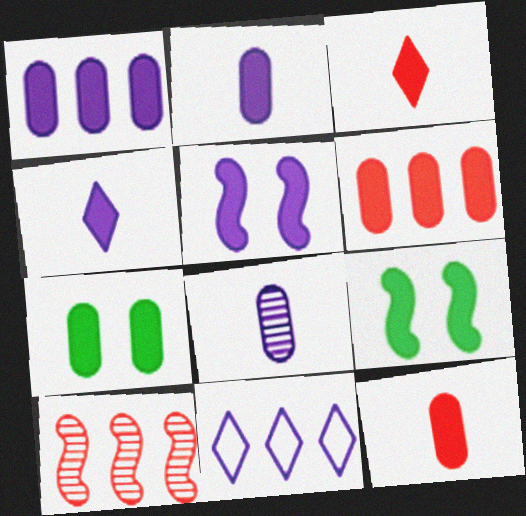[[1, 3, 9], 
[1, 4, 5], 
[1, 7, 12], 
[2, 6, 7], 
[4, 6, 9], 
[5, 8, 11]]